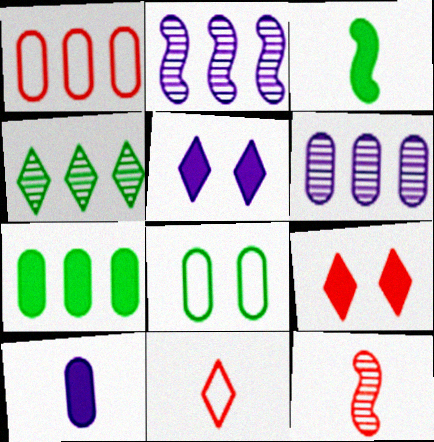[[1, 6, 7], 
[1, 9, 12], 
[3, 4, 8], 
[4, 5, 11]]